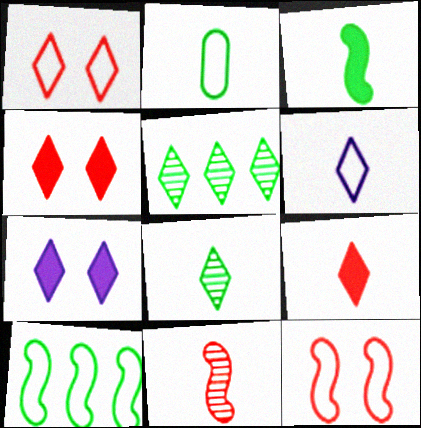[[2, 3, 8], 
[4, 5, 6], 
[6, 8, 9]]